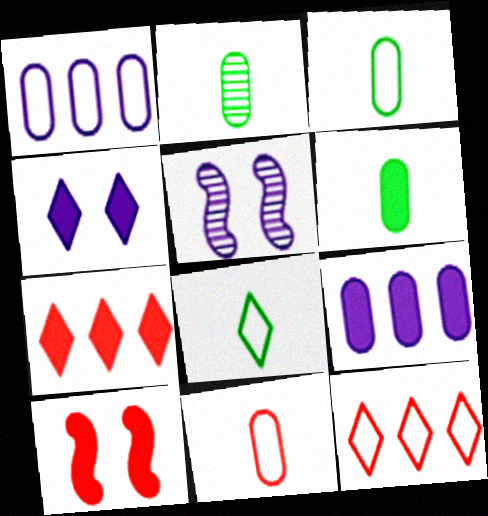[[2, 3, 6], 
[3, 5, 7], 
[5, 6, 12]]